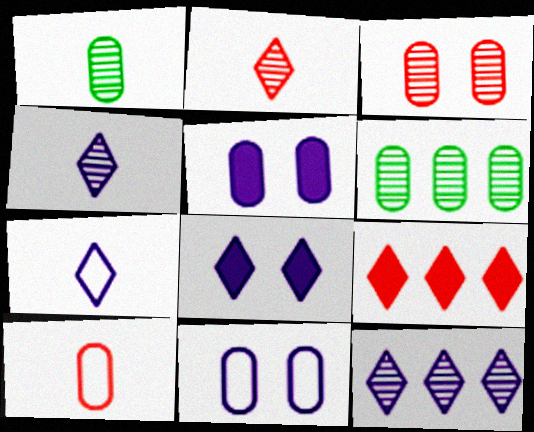[[5, 6, 10], 
[7, 8, 12]]